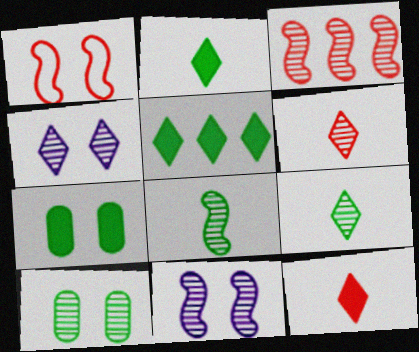[[1, 4, 7], 
[3, 8, 11]]